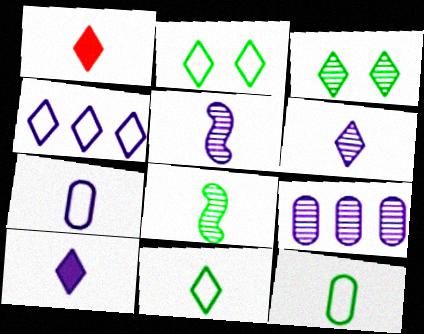[[1, 3, 4], 
[1, 5, 12], 
[1, 6, 11], 
[1, 7, 8], 
[5, 7, 10]]